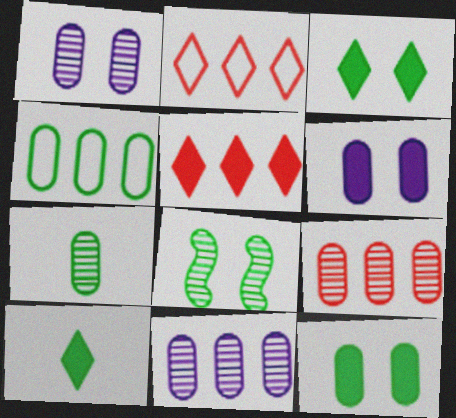[[1, 7, 9], 
[4, 7, 12], 
[4, 8, 10]]